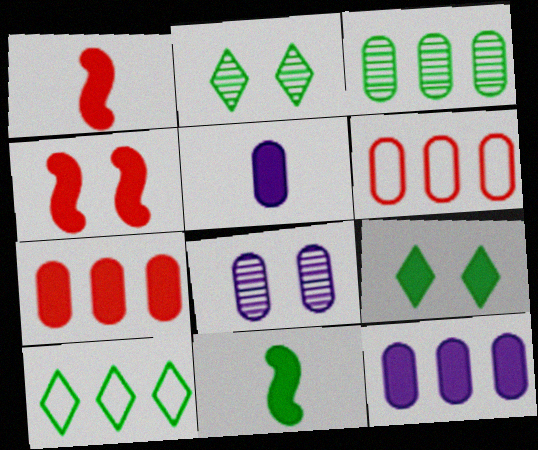[[1, 8, 10], 
[1, 9, 12], 
[3, 6, 12]]